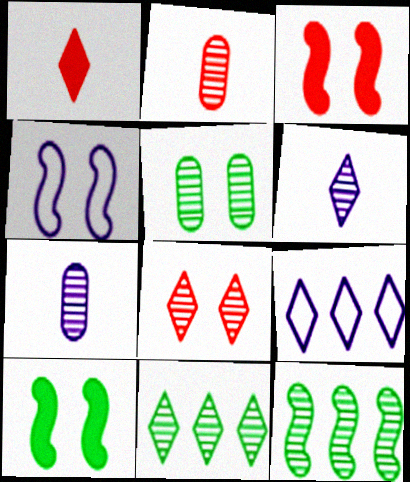[[2, 9, 10], 
[6, 8, 11], 
[7, 8, 12]]